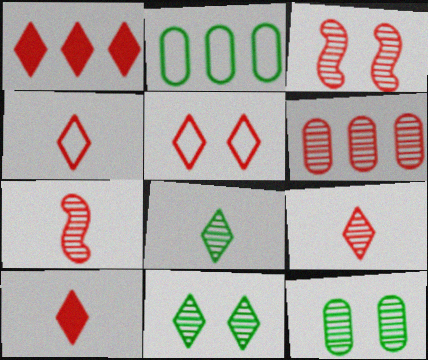[[1, 5, 9], 
[3, 6, 9], 
[4, 9, 10]]